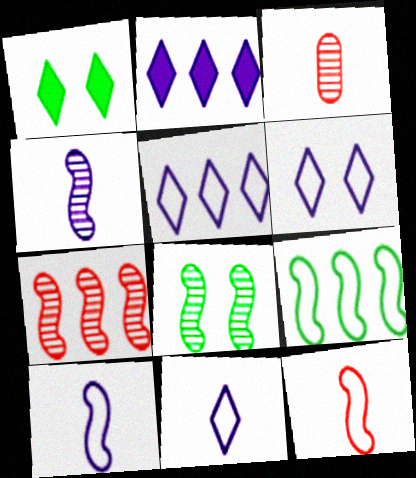[[4, 7, 8], 
[5, 6, 11]]